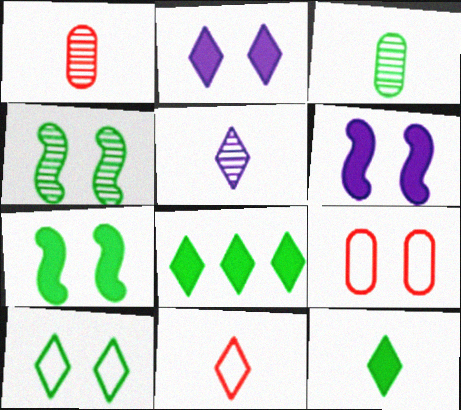[[2, 4, 9], 
[5, 11, 12]]